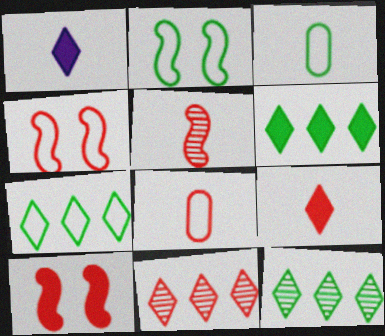[[1, 3, 5], 
[2, 3, 7], 
[5, 8, 9], 
[6, 7, 12], 
[8, 10, 11]]